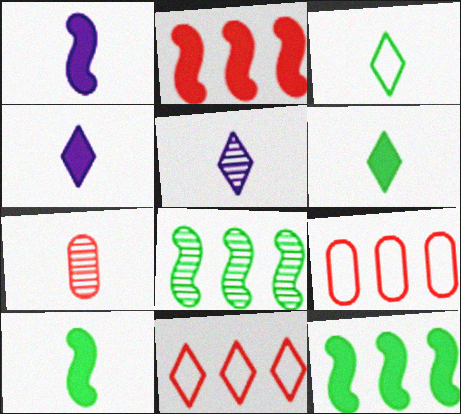[[1, 3, 7]]